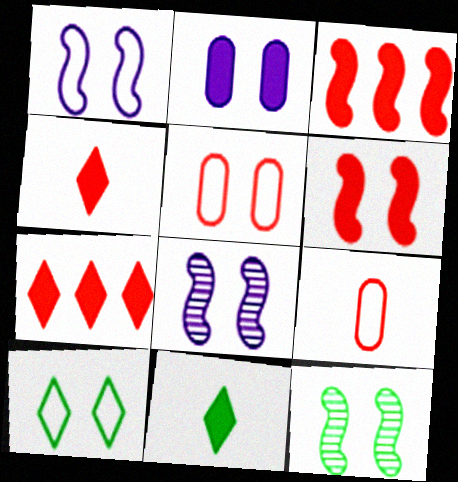[[1, 5, 10], 
[1, 6, 12], 
[2, 3, 11]]